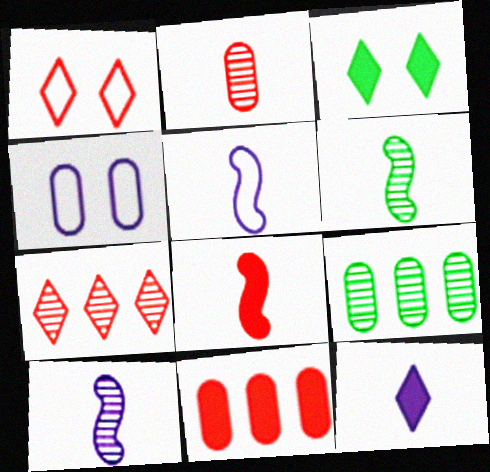[[5, 6, 8]]